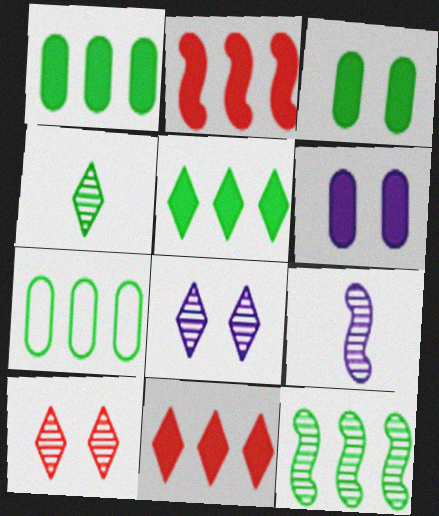[[5, 7, 12]]